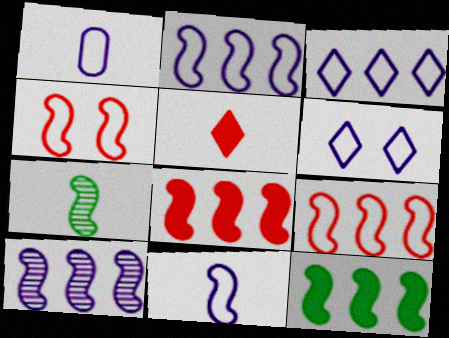[[1, 2, 6], 
[1, 5, 7], 
[9, 10, 12]]